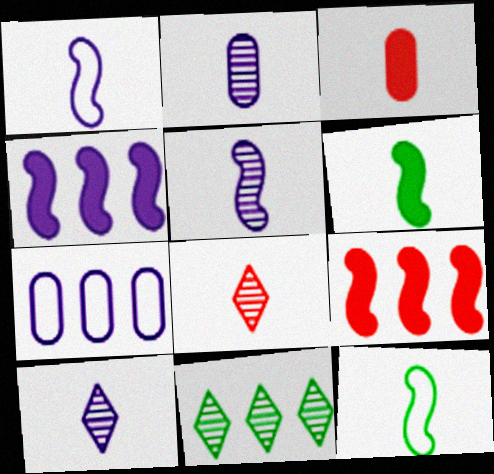[[2, 5, 10], 
[3, 10, 12], 
[7, 9, 11]]